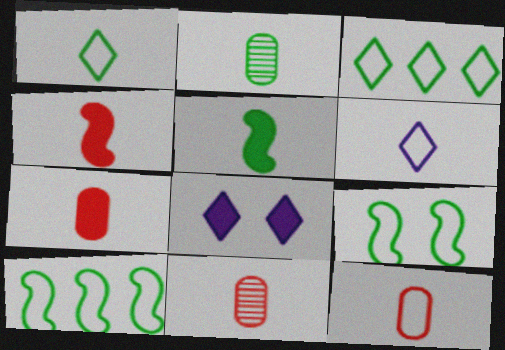[[1, 2, 5], 
[2, 4, 6], 
[5, 6, 11], 
[7, 11, 12], 
[8, 10, 11]]